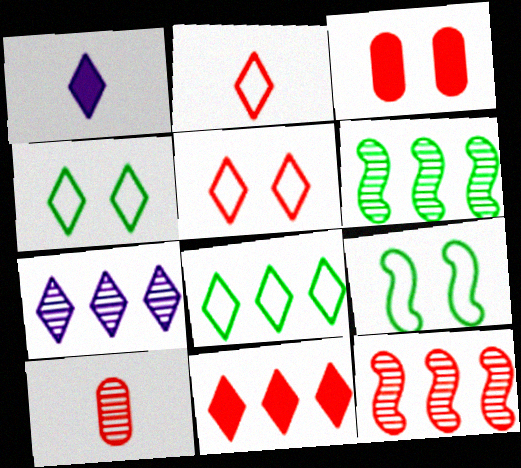[[2, 3, 12], 
[7, 8, 11]]